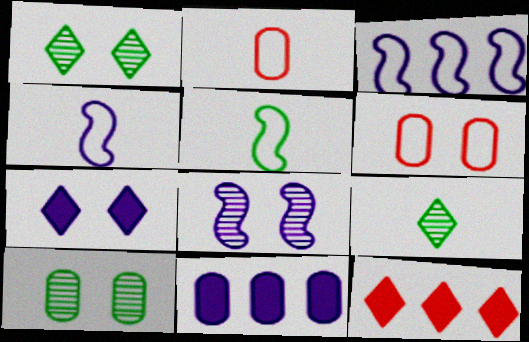[[2, 10, 11], 
[4, 10, 12]]